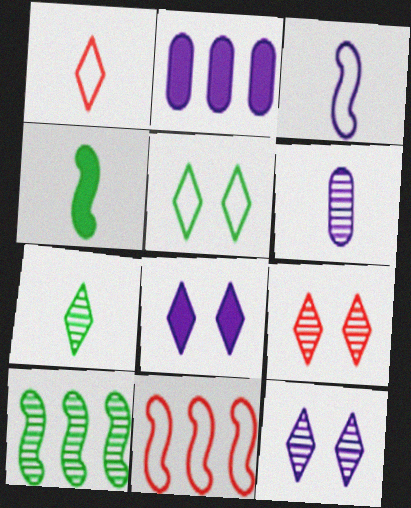[[1, 4, 6], 
[2, 3, 12], 
[5, 8, 9], 
[6, 9, 10]]